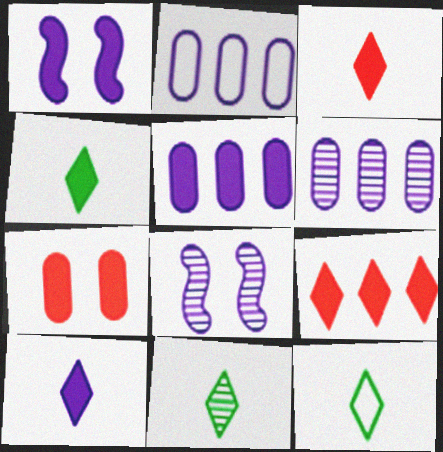[[1, 5, 10], 
[2, 5, 6], 
[2, 8, 10], 
[3, 4, 10], 
[4, 11, 12]]